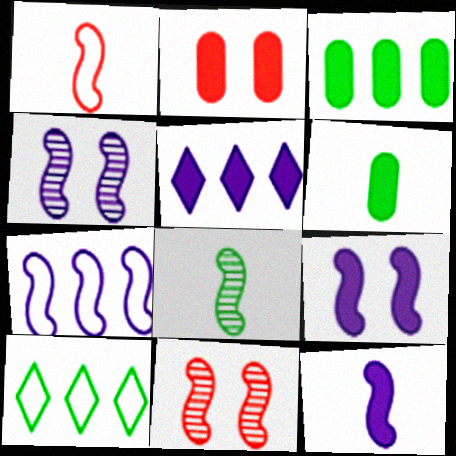[[1, 8, 12], 
[4, 7, 12]]